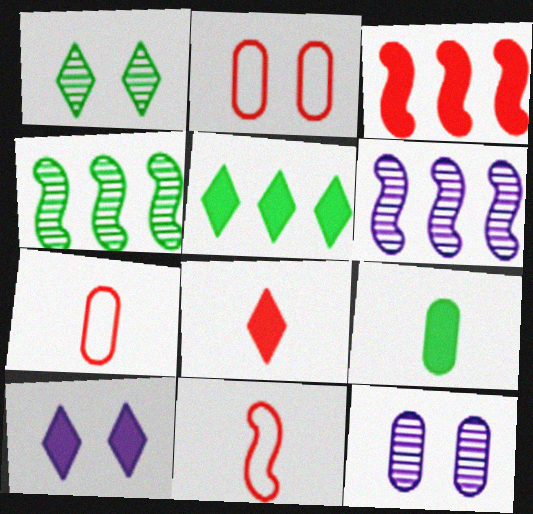[[3, 9, 10], 
[4, 7, 10], 
[5, 8, 10], 
[5, 11, 12]]